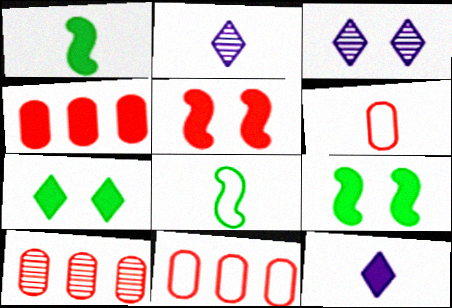[[1, 2, 6], 
[1, 3, 11], 
[2, 9, 11], 
[3, 4, 8], 
[4, 9, 12], 
[4, 10, 11]]